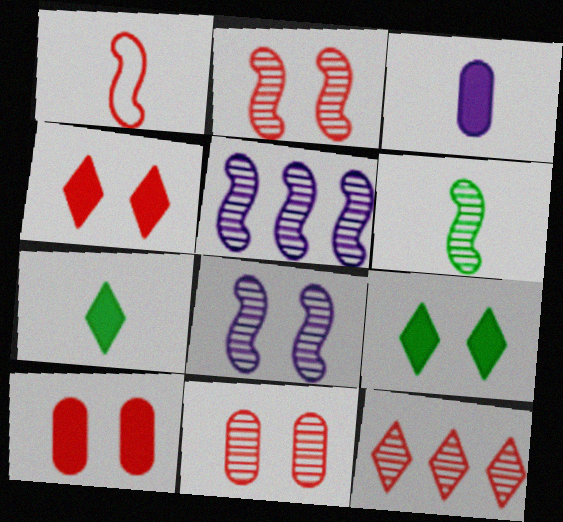[[1, 10, 12], 
[2, 5, 6]]